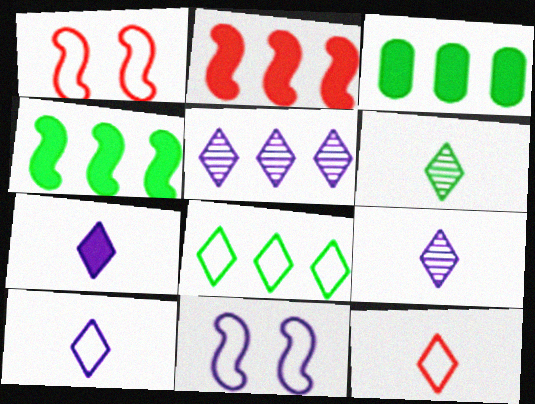[[1, 3, 9], 
[6, 7, 12], 
[7, 9, 10]]